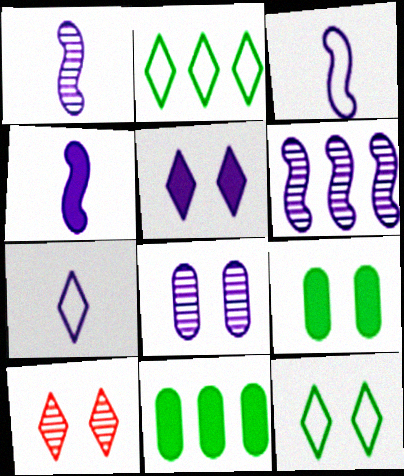[[1, 3, 4], 
[3, 10, 11], 
[5, 10, 12]]